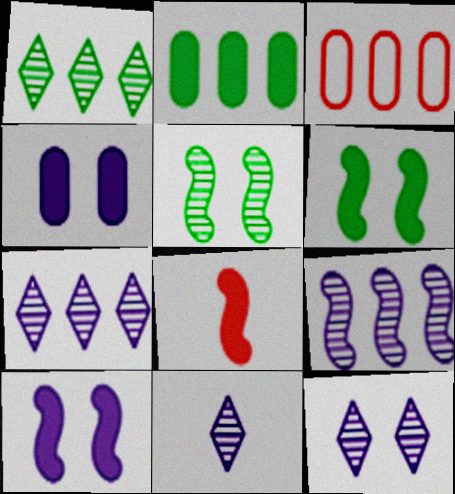[[3, 6, 11], 
[7, 11, 12]]